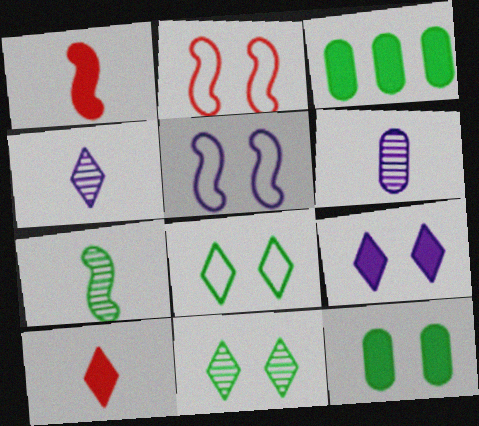[[1, 3, 9], 
[2, 3, 4], 
[3, 7, 8]]